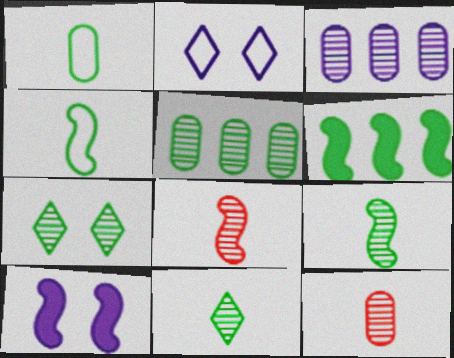[[1, 6, 7], 
[2, 6, 12], 
[3, 7, 8], 
[5, 7, 9]]